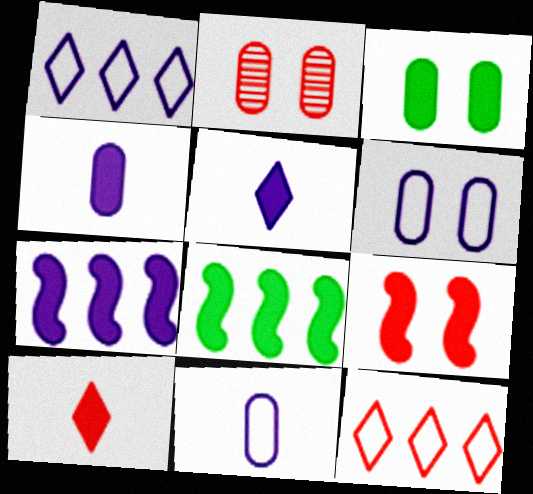[[2, 3, 6], 
[3, 7, 10]]